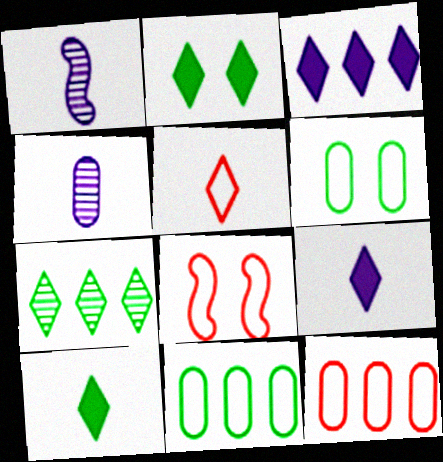[[1, 2, 12], 
[5, 8, 12]]